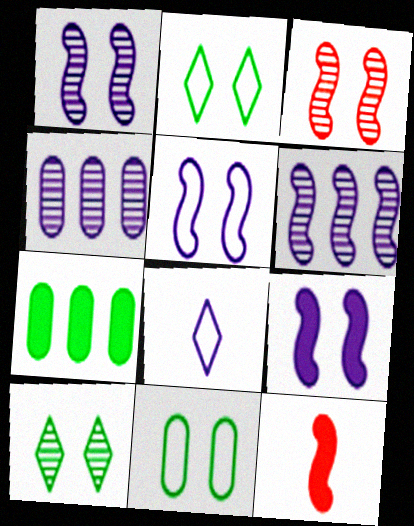[[1, 5, 9], 
[2, 4, 12], 
[3, 7, 8], 
[4, 8, 9]]